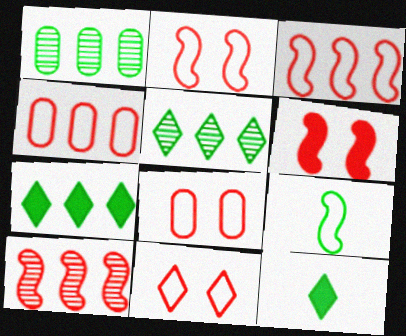[[2, 8, 11]]